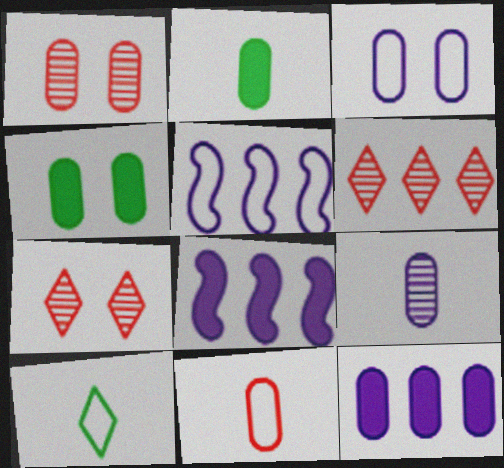[[1, 3, 4], 
[1, 8, 10], 
[2, 5, 7], 
[2, 9, 11], 
[3, 9, 12]]